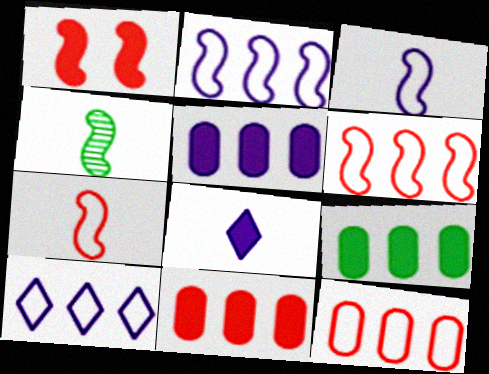[[1, 2, 4], 
[1, 8, 9], 
[5, 9, 11]]